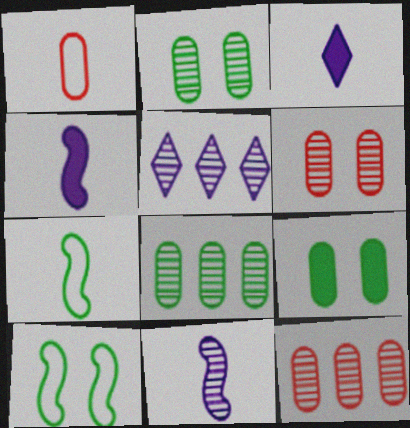[[3, 10, 12]]